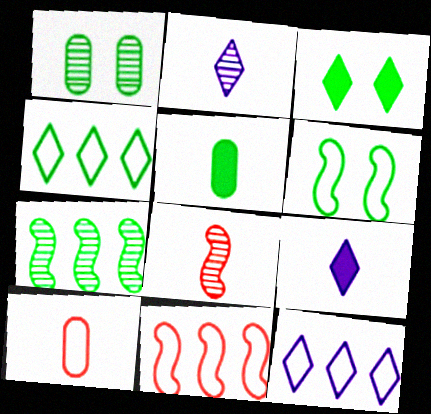[[1, 3, 6], 
[1, 9, 11], 
[6, 10, 12]]